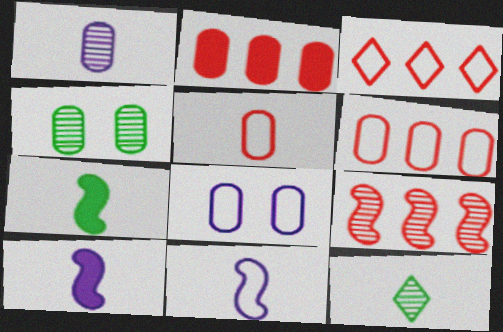[[2, 3, 9], 
[3, 4, 10], 
[5, 10, 12]]